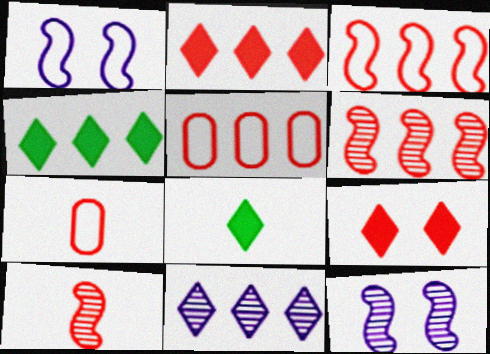[[2, 5, 6], 
[4, 7, 12], 
[5, 8, 12], 
[5, 9, 10], 
[6, 7, 9]]